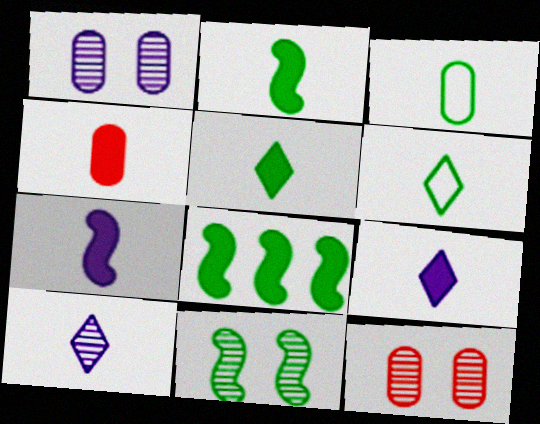[[2, 4, 9], 
[4, 5, 7]]